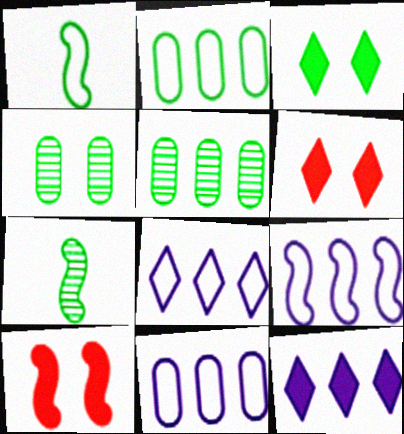[[1, 3, 5], 
[2, 3, 7], 
[6, 7, 11], 
[7, 9, 10], 
[8, 9, 11]]